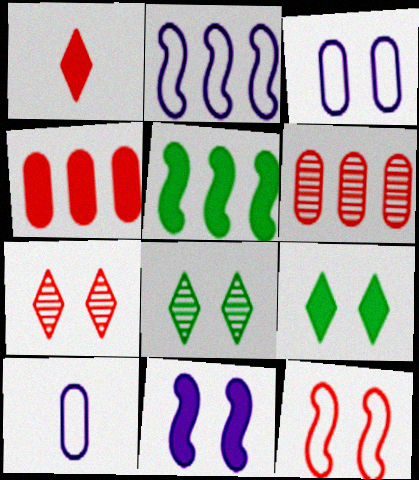[[1, 6, 12], 
[5, 7, 10]]